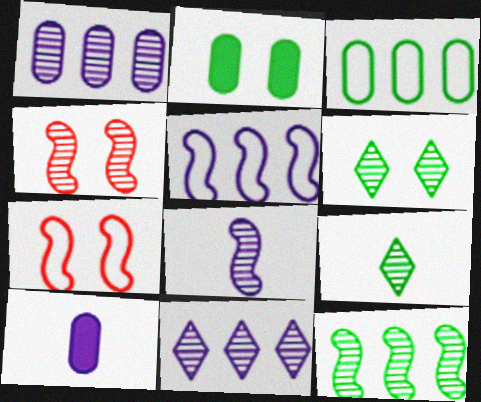[[1, 4, 9], 
[4, 8, 12]]